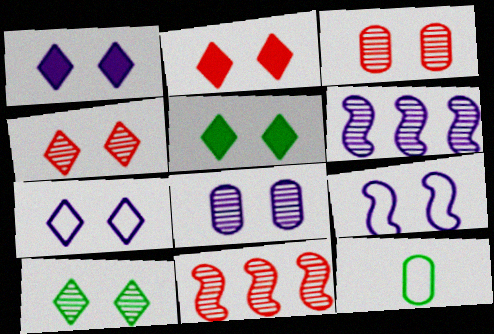[[1, 2, 5], 
[1, 8, 9], 
[1, 11, 12], 
[2, 6, 12], 
[2, 7, 10], 
[3, 5, 9], 
[4, 5, 7]]